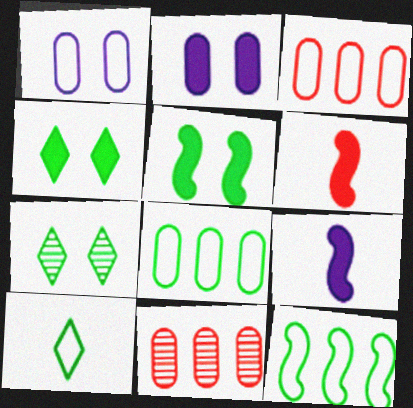[[3, 7, 9]]